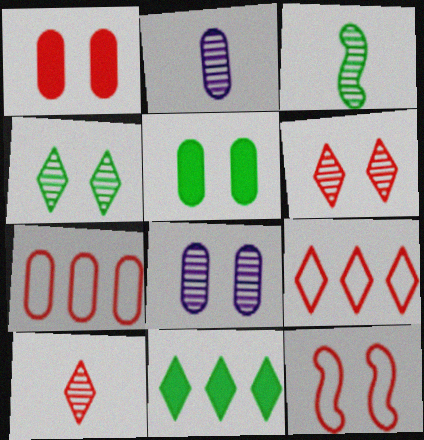[[1, 6, 12], 
[2, 3, 10], 
[2, 5, 7], 
[2, 11, 12]]